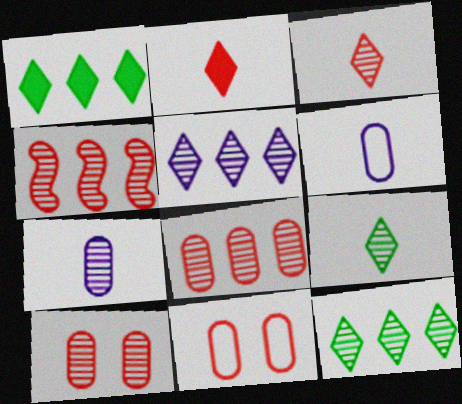[[2, 4, 11], 
[3, 4, 10]]